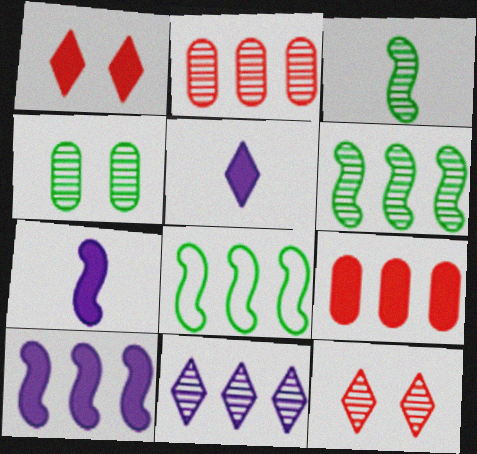[[2, 6, 11], 
[8, 9, 11]]